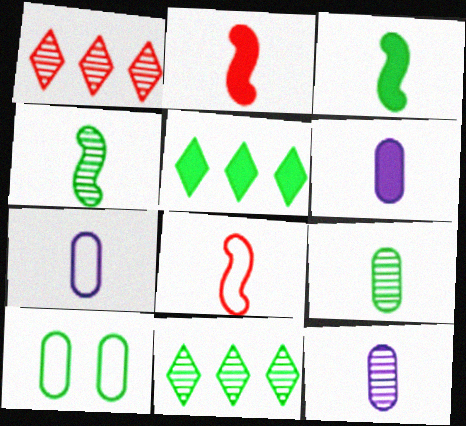[[3, 10, 11], 
[4, 5, 10], 
[6, 7, 12]]